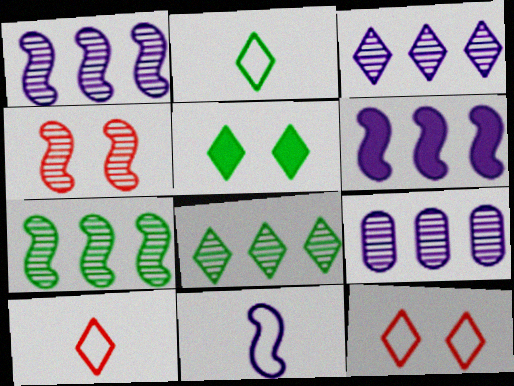[[1, 3, 9], 
[2, 5, 8], 
[3, 5, 10]]